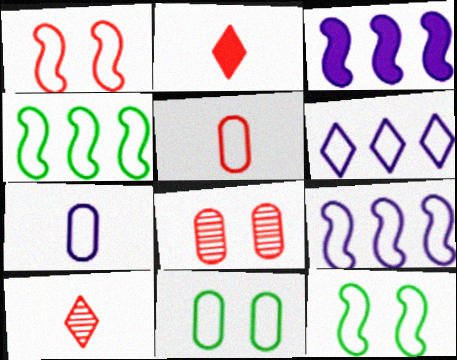[[3, 10, 11], 
[5, 6, 12]]